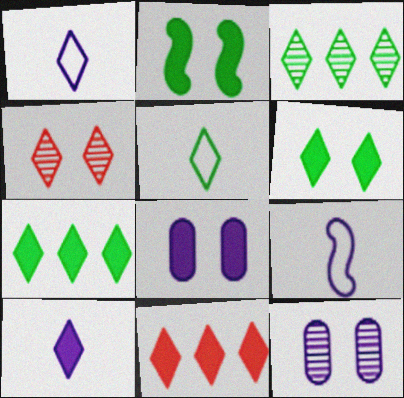[[1, 4, 7], 
[3, 5, 6], 
[6, 10, 11]]